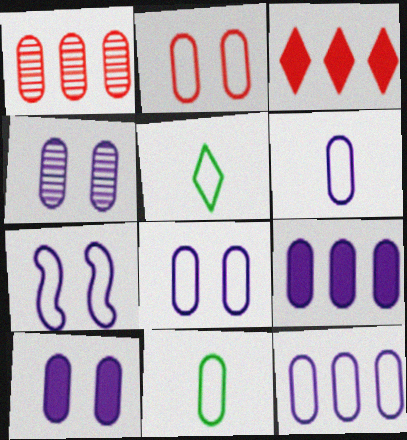[[1, 10, 11], 
[2, 11, 12], 
[4, 6, 9], 
[4, 8, 10], 
[6, 8, 12]]